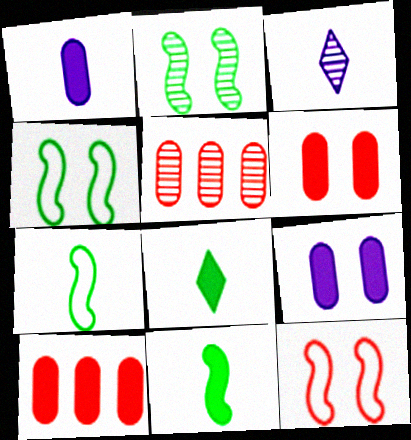[[2, 3, 5], 
[3, 4, 10]]